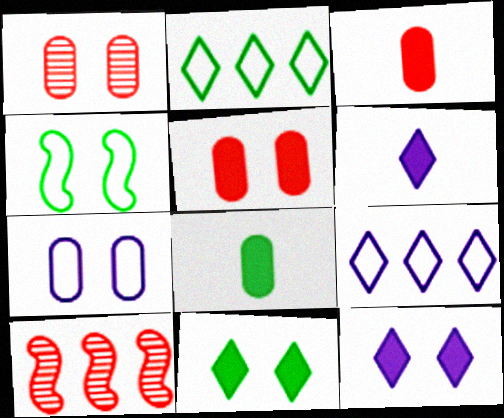[[1, 4, 12]]